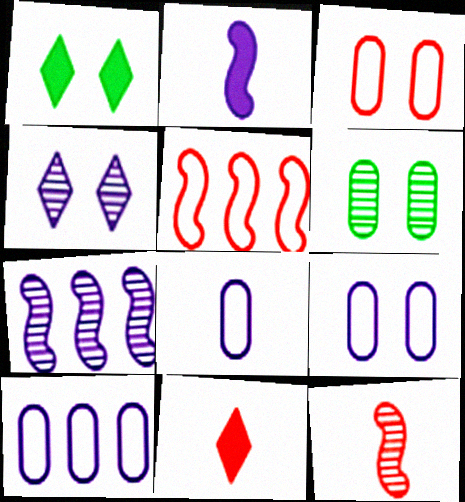[[1, 10, 12], 
[2, 4, 10], 
[8, 9, 10]]